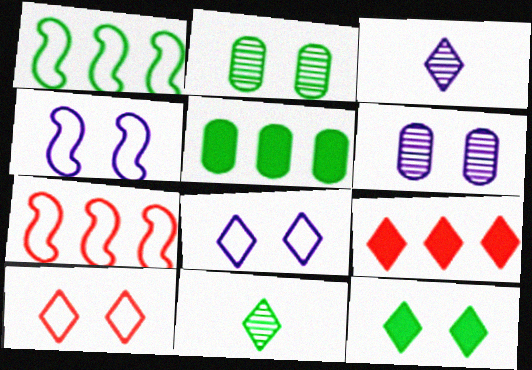[[8, 9, 11]]